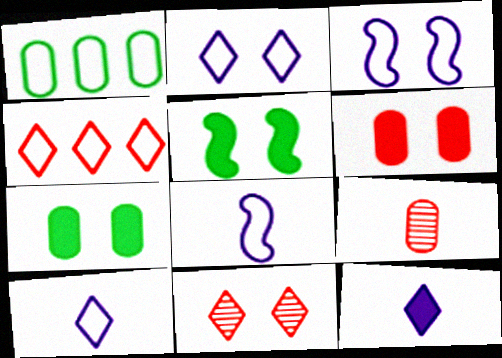[[3, 7, 11]]